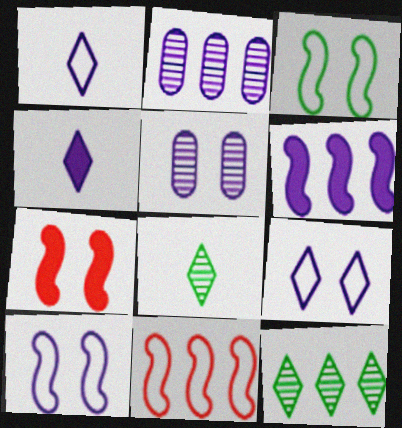[[1, 5, 6], 
[2, 4, 10]]